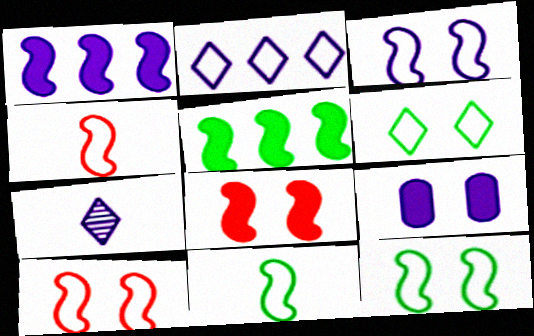[[3, 10, 12]]